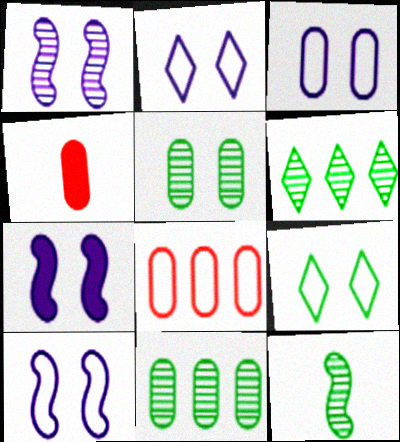[[1, 7, 10], 
[2, 3, 10], 
[3, 4, 11], 
[4, 6, 10], 
[5, 6, 12]]